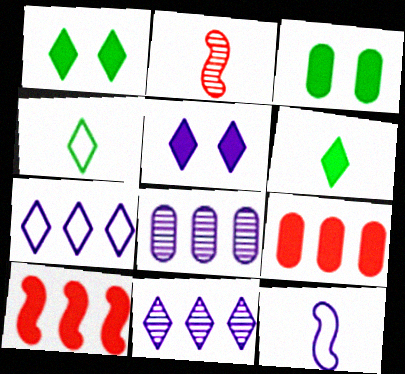[[2, 3, 7], 
[5, 8, 12]]